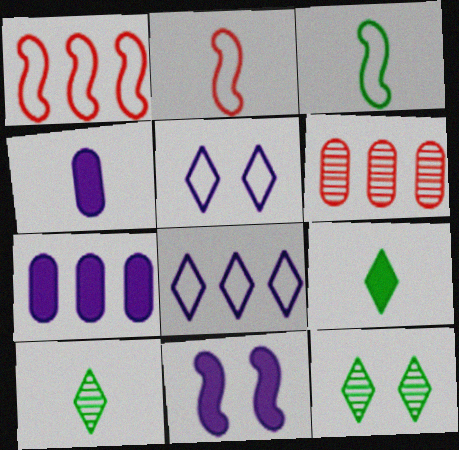[[1, 4, 12], 
[2, 4, 10], 
[2, 7, 12]]